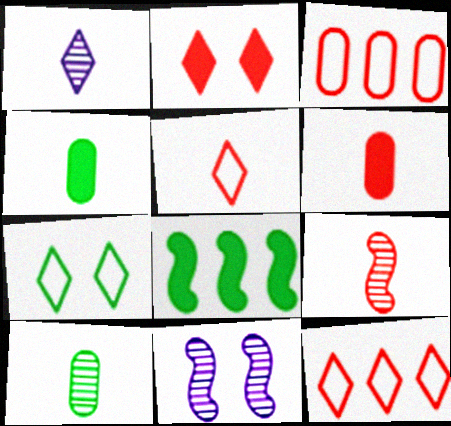[[1, 9, 10], 
[2, 3, 9], 
[4, 11, 12], 
[5, 6, 9], 
[7, 8, 10]]